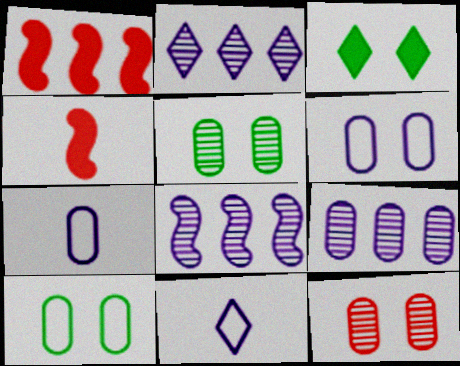[[1, 5, 11], 
[2, 4, 10], 
[2, 8, 9]]